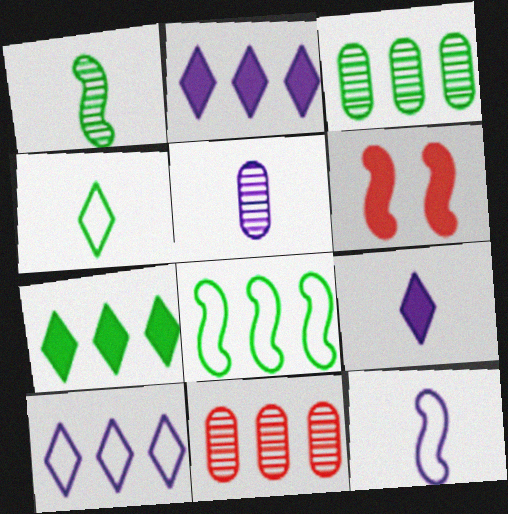[[2, 8, 11], 
[3, 7, 8], 
[5, 9, 12]]